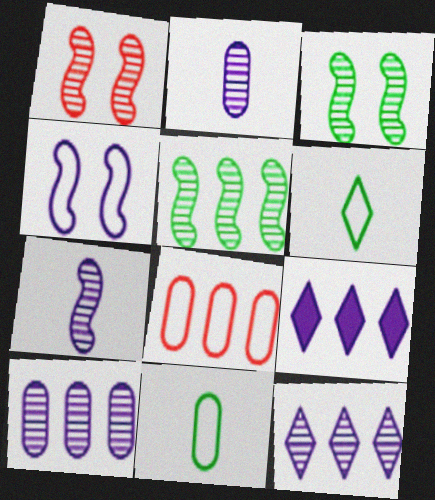[[1, 5, 7], 
[1, 9, 11], 
[2, 4, 9], 
[4, 6, 8], 
[5, 8, 9]]